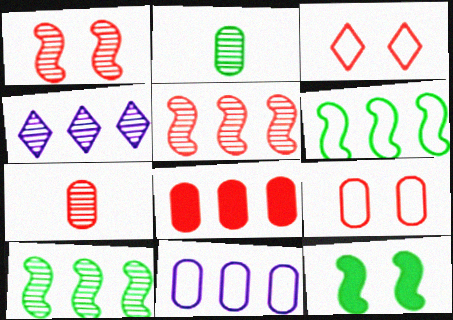[[1, 2, 4], 
[4, 6, 8], 
[7, 8, 9]]